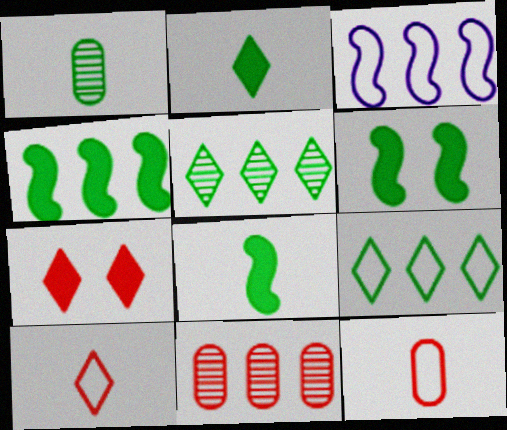[[1, 3, 7], 
[1, 6, 9], 
[4, 6, 8]]